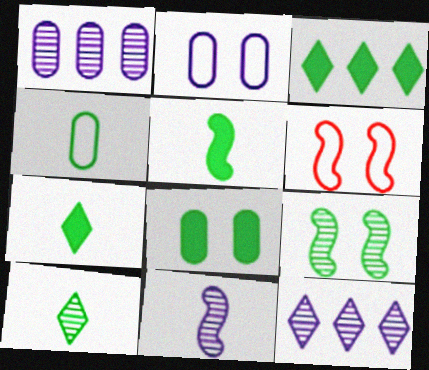[[1, 6, 7], 
[3, 4, 9], 
[3, 5, 8], 
[4, 5, 10]]